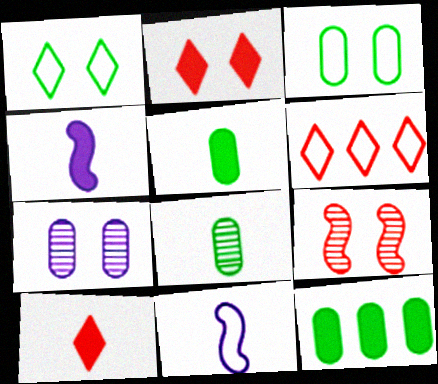[[2, 4, 12], 
[3, 6, 11], 
[3, 8, 12], 
[4, 5, 10], 
[8, 10, 11]]